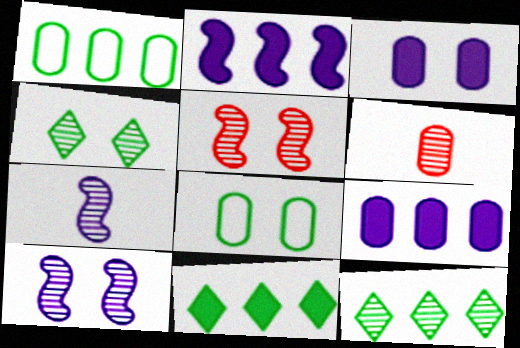[[1, 3, 6], 
[6, 8, 9], 
[6, 10, 12]]